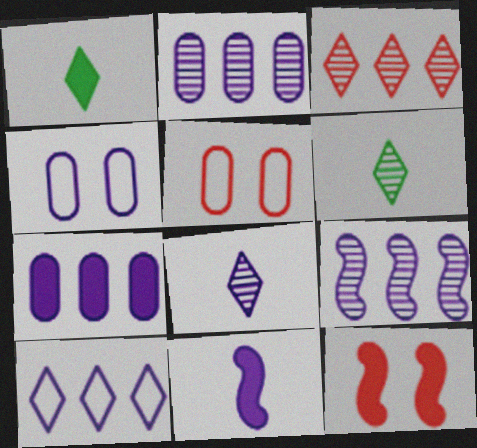[[1, 5, 9], 
[1, 7, 12], 
[7, 9, 10]]